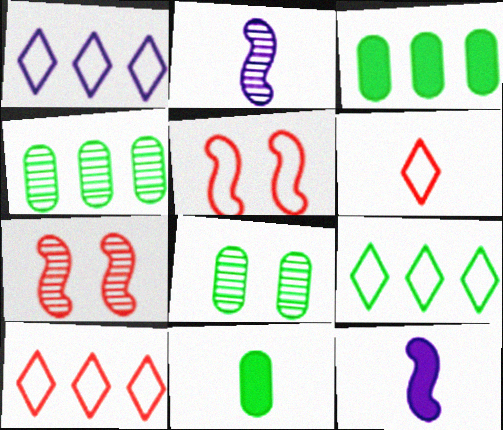[[1, 7, 11], 
[1, 9, 10], 
[2, 6, 11], 
[8, 10, 12]]